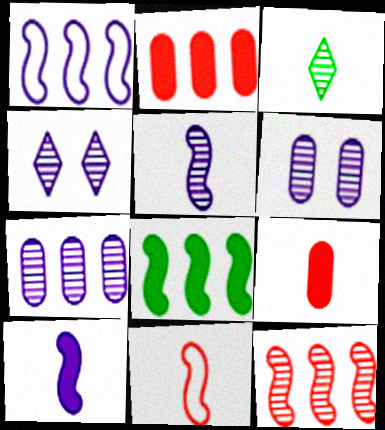[[1, 8, 12], 
[3, 6, 12], 
[4, 5, 7]]